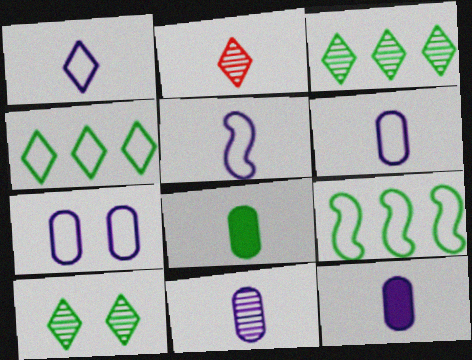[[1, 5, 6], 
[2, 5, 8], 
[6, 11, 12], 
[8, 9, 10]]